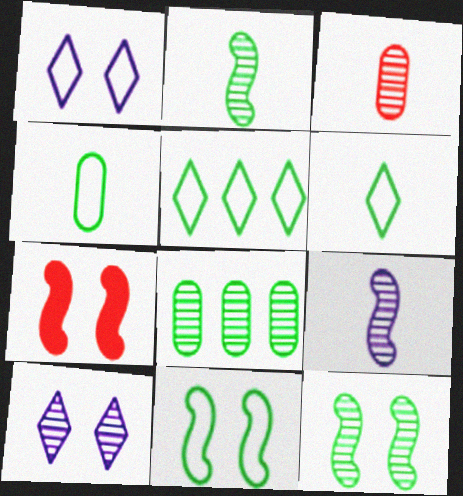[[4, 5, 11]]